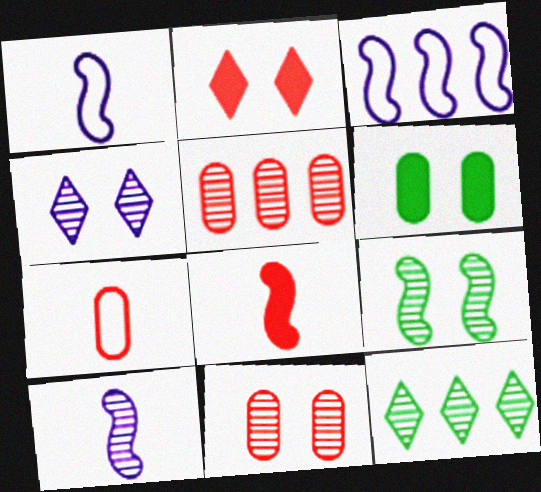[[3, 8, 9], 
[4, 9, 11], 
[10, 11, 12]]